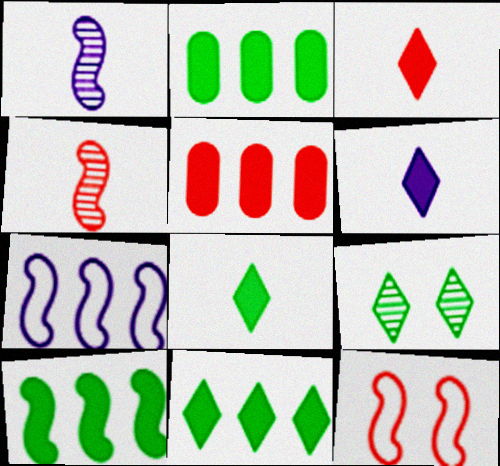[[1, 10, 12], 
[2, 10, 11], 
[3, 6, 8]]